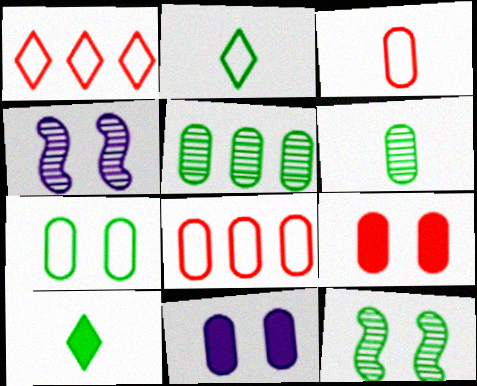[[3, 5, 11], 
[4, 8, 10], 
[6, 8, 11]]